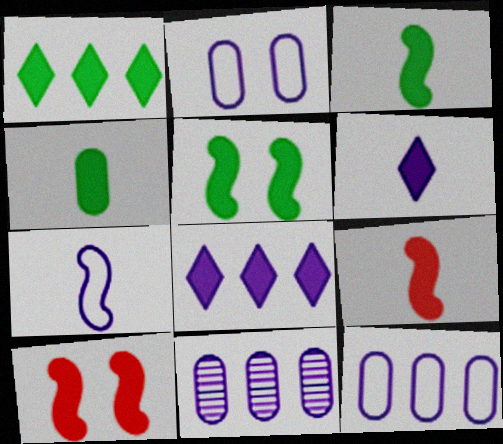[[1, 4, 5], 
[4, 6, 9], 
[4, 8, 10]]